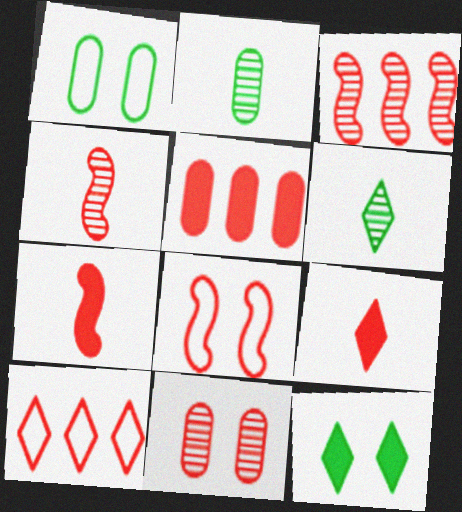[[3, 5, 10], 
[3, 7, 8], 
[7, 10, 11]]